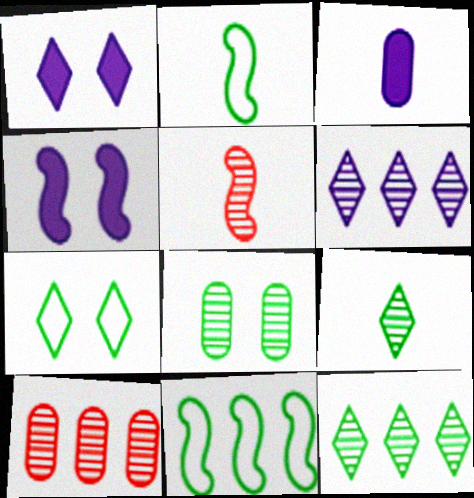[[1, 2, 10], 
[4, 5, 11], 
[5, 6, 8]]